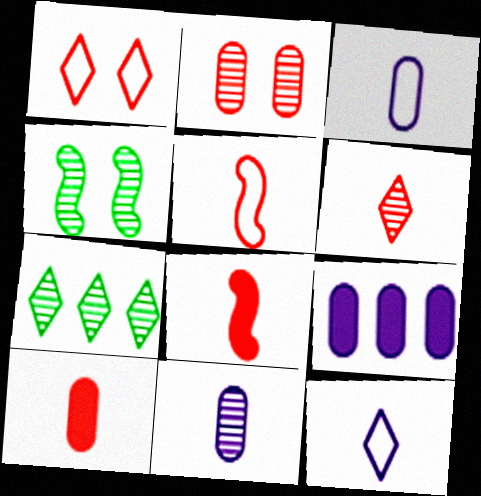[[5, 6, 10]]